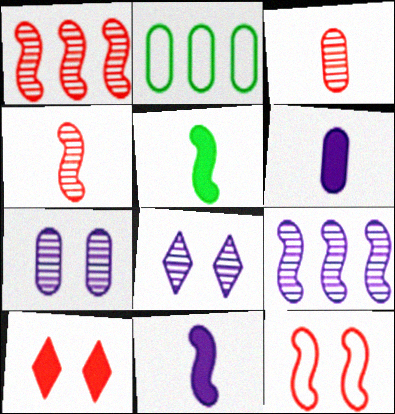[[5, 9, 12]]